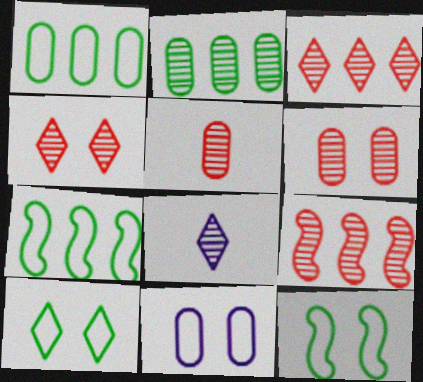[[4, 5, 9]]